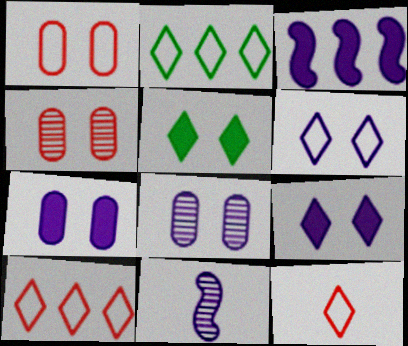[[2, 6, 12]]